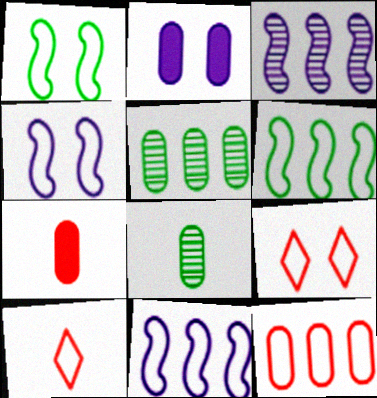[[2, 8, 12]]